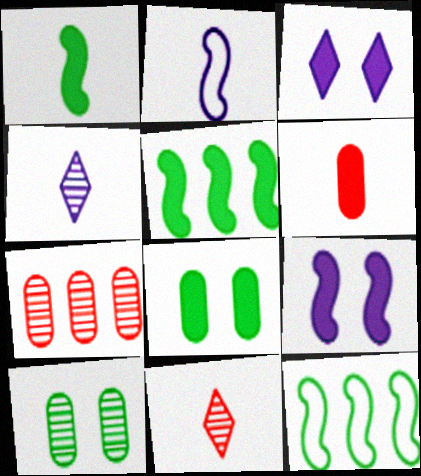[[3, 5, 6]]